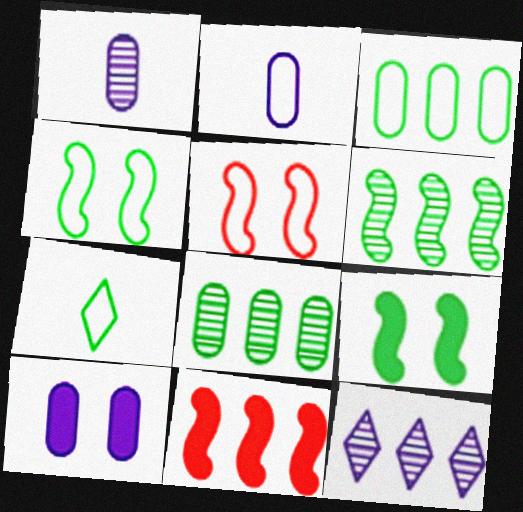[[3, 4, 7], 
[3, 11, 12], 
[7, 8, 9]]